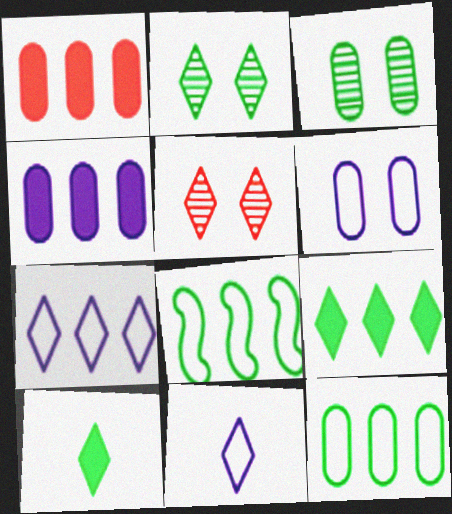[[3, 8, 10], 
[5, 7, 10], 
[5, 9, 11]]